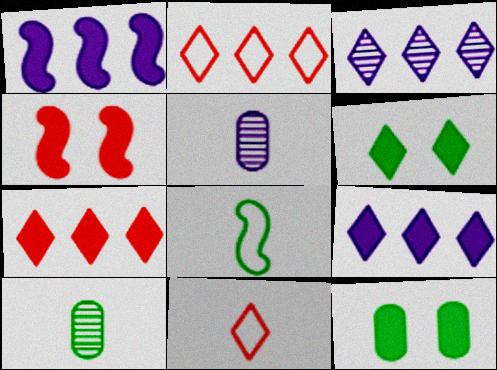[[3, 6, 11]]